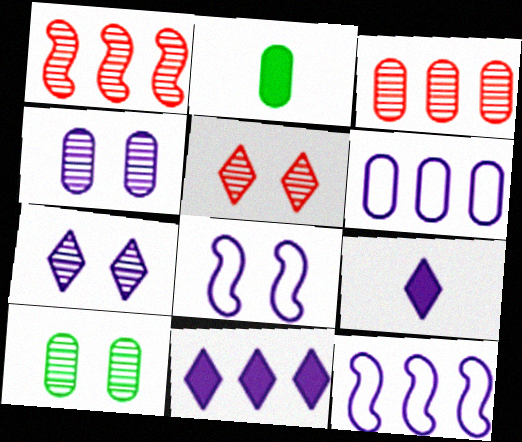[[2, 5, 12], 
[4, 9, 12]]